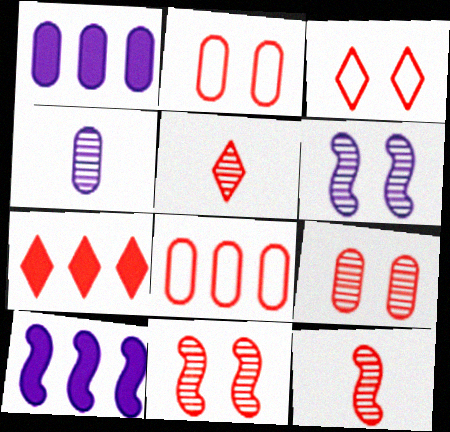[[2, 7, 12], 
[3, 5, 7]]